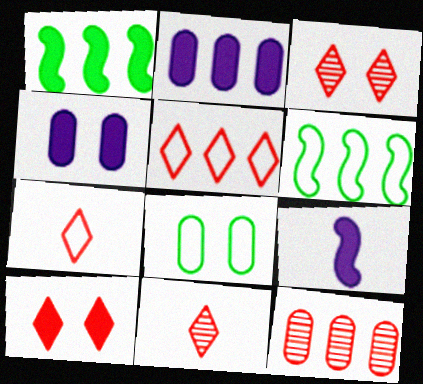[[4, 6, 11], 
[5, 10, 11]]